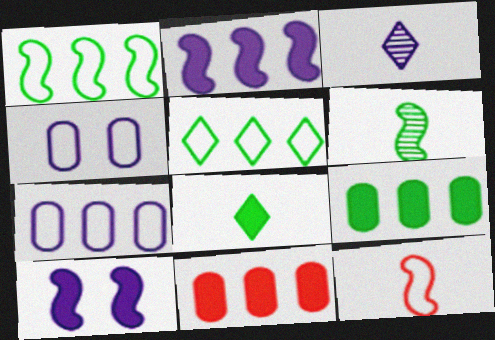[[2, 3, 4], 
[3, 7, 10], 
[4, 5, 12], 
[8, 10, 11]]